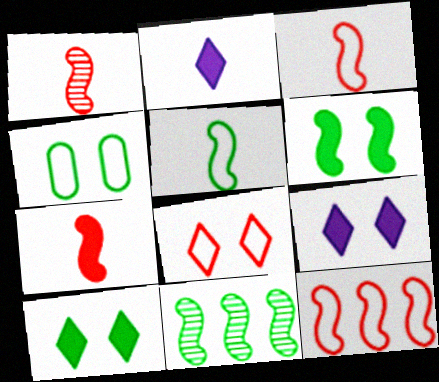[[1, 3, 7], 
[5, 6, 11]]